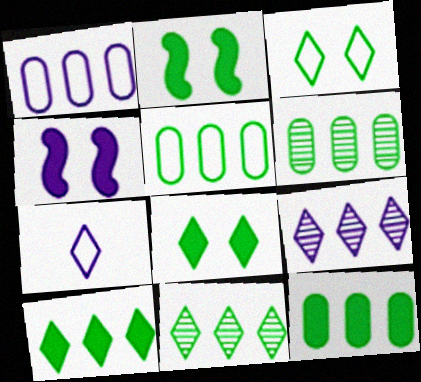[[5, 6, 12]]